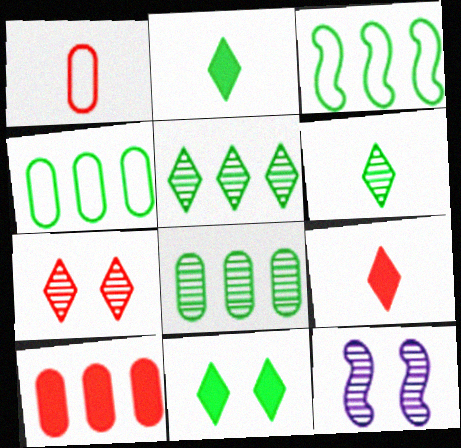[[4, 9, 12]]